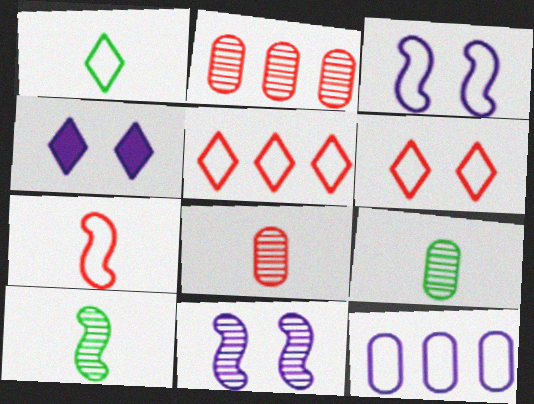[]